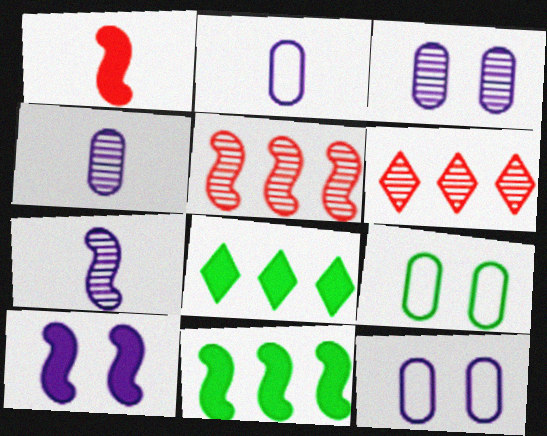[[1, 10, 11]]